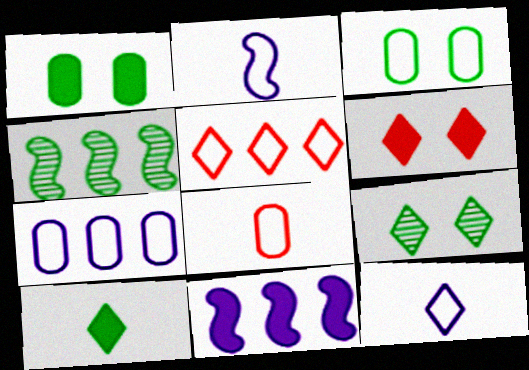[[2, 3, 5], 
[3, 4, 10], 
[3, 7, 8], 
[8, 9, 11]]